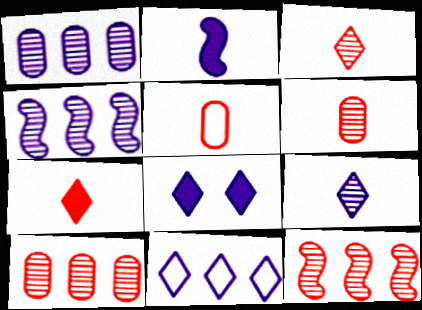[[8, 9, 11]]